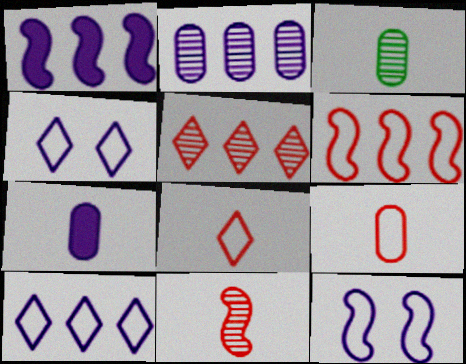[[1, 2, 10], 
[3, 7, 9]]